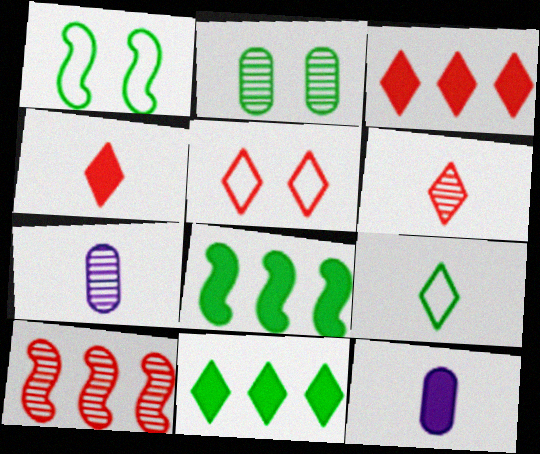[[1, 3, 7], 
[2, 8, 9], 
[3, 5, 6], 
[5, 7, 8]]